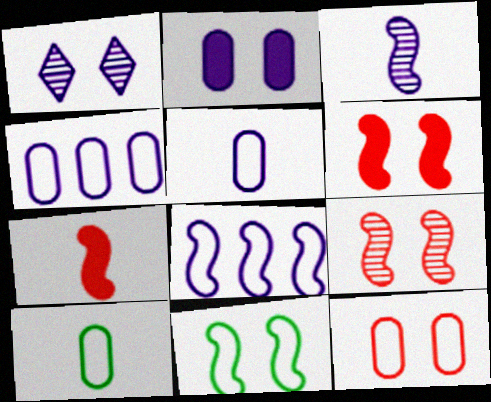[[4, 10, 12]]